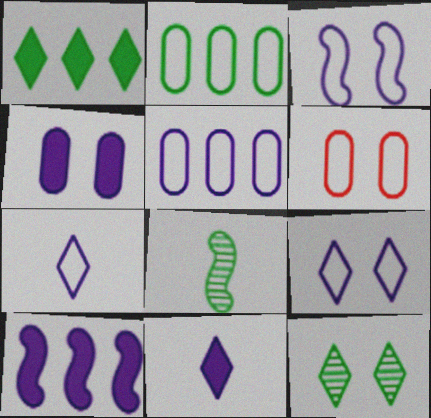[[3, 5, 7], 
[4, 10, 11]]